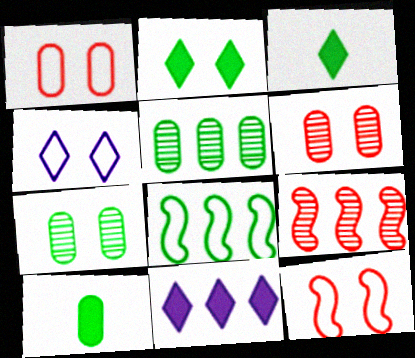[[3, 7, 8], 
[4, 9, 10]]